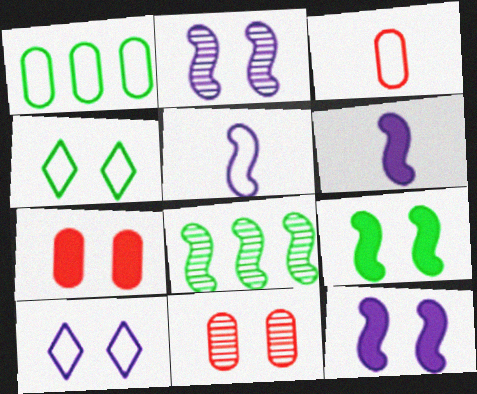[[2, 4, 7], 
[4, 11, 12], 
[9, 10, 11]]